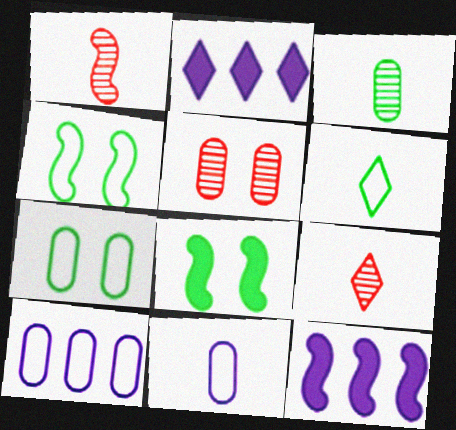[[1, 2, 7], 
[1, 4, 12], 
[5, 6, 12], 
[7, 9, 12], 
[8, 9, 10]]